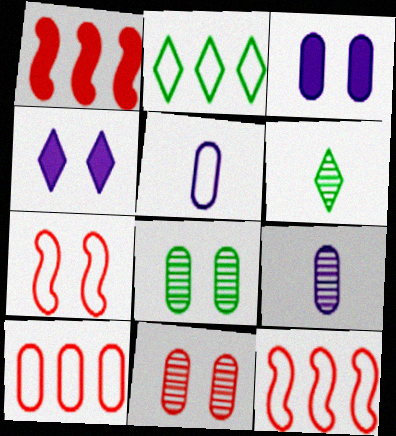[[2, 5, 7], 
[3, 6, 12], 
[4, 7, 8]]